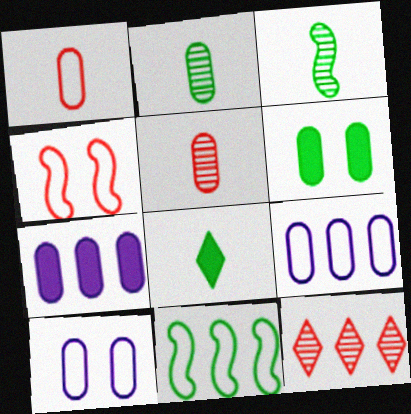[[5, 6, 9], 
[7, 11, 12]]